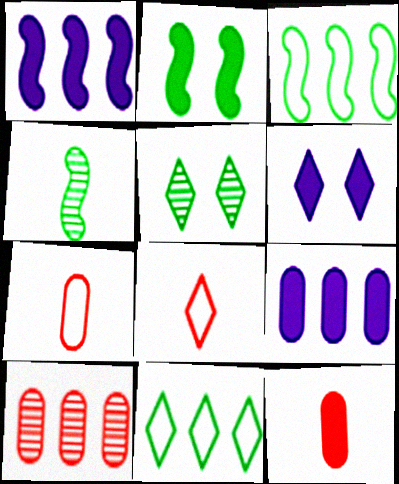[[1, 5, 7], 
[1, 10, 11], 
[2, 3, 4]]